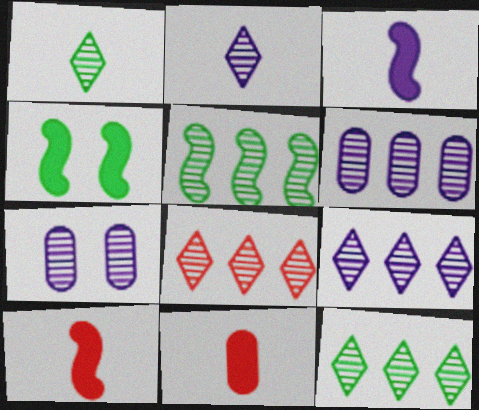[[5, 6, 8], 
[8, 9, 12]]